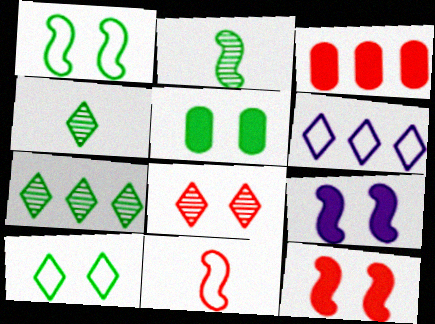[[3, 8, 11]]